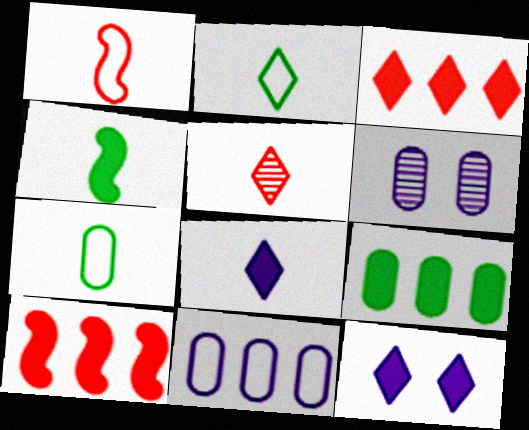[[2, 5, 8], 
[2, 6, 10]]